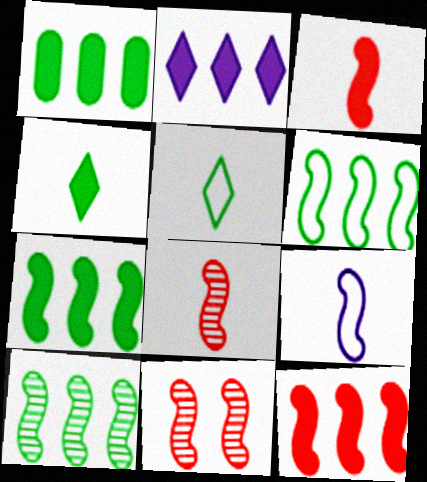[[1, 2, 12], 
[6, 7, 10], 
[7, 9, 11]]